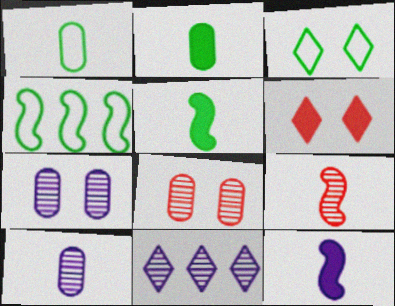[[1, 3, 4], 
[4, 6, 10]]